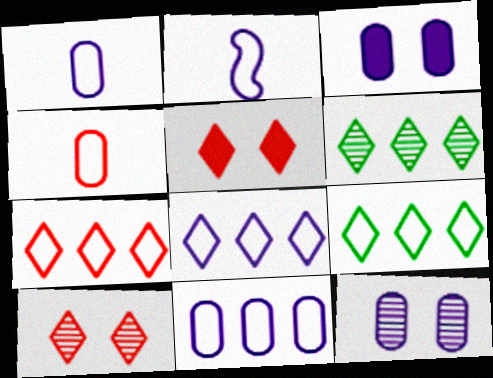[[7, 8, 9]]